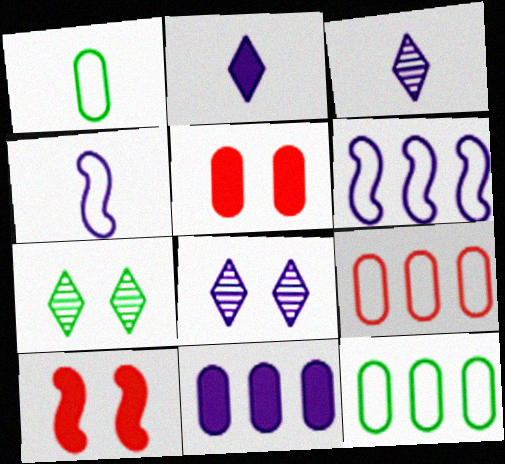[[3, 10, 12], 
[4, 8, 11]]